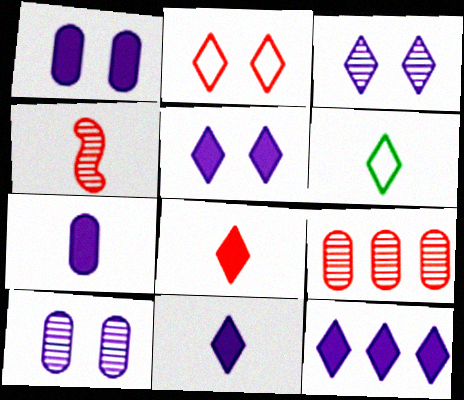[[4, 6, 7], 
[5, 11, 12]]